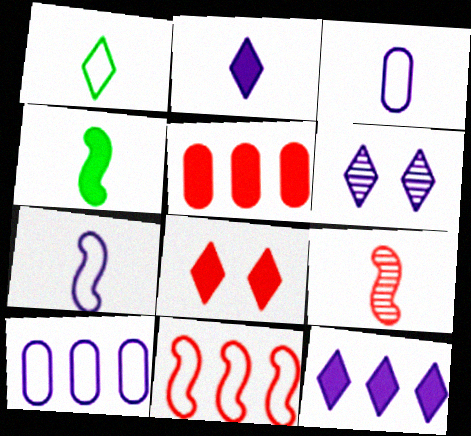[[4, 7, 9]]